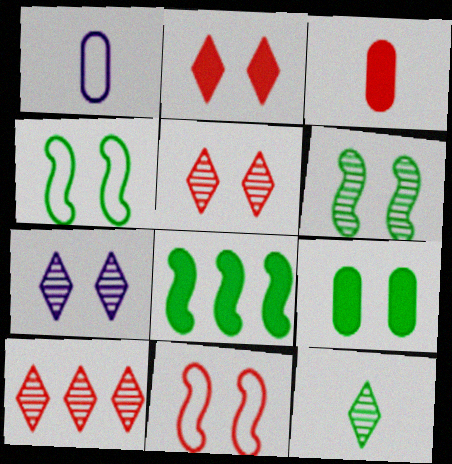[[1, 5, 8], 
[3, 10, 11], 
[7, 9, 11], 
[7, 10, 12]]